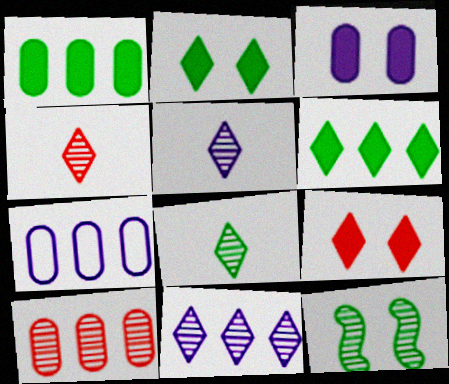[[1, 7, 10], 
[4, 5, 8], 
[5, 10, 12]]